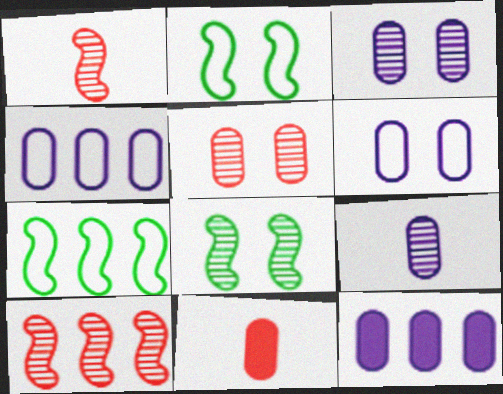[[6, 9, 12]]